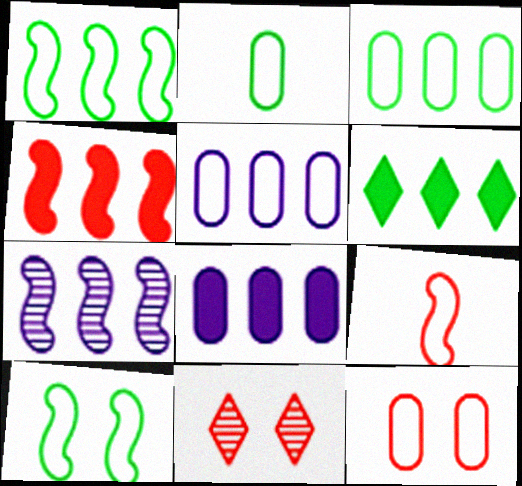[[1, 4, 7], 
[2, 5, 12], 
[4, 6, 8]]